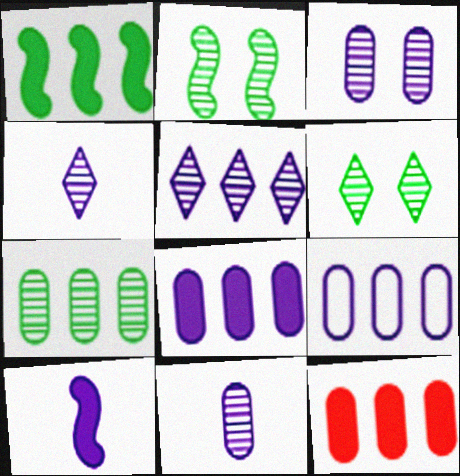[[7, 9, 12]]